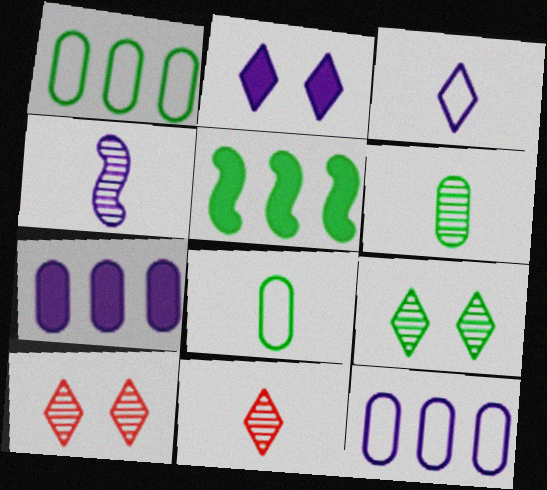[[2, 4, 12], 
[4, 6, 11], 
[5, 8, 9]]